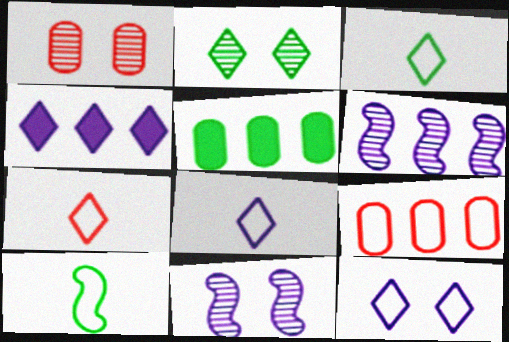[[1, 2, 11], 
[1, 4, 10], 
[2, 4, 7], 
[2, 5, 10], 
[3, 7, 8], 
[5, 7, 11], 
[9, 10, 12]]